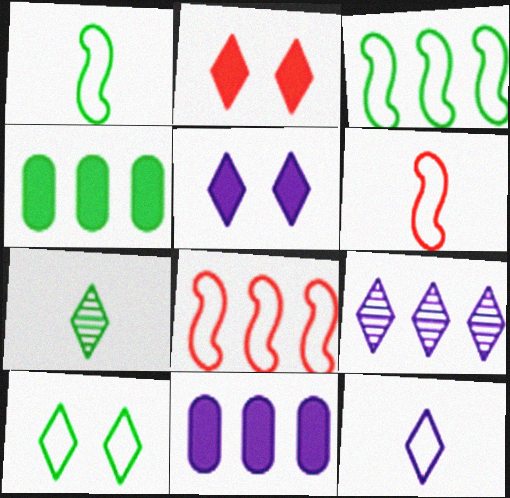[[4, 8, 9], 
[5, 9, 12]]